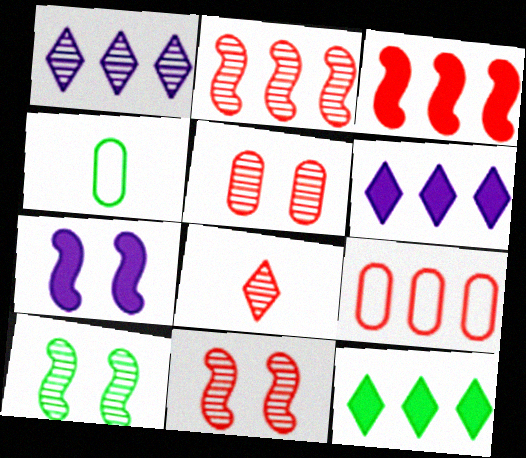[[2, 5, 8], 
[4, 6, 11], 
[4, 10, 12]]